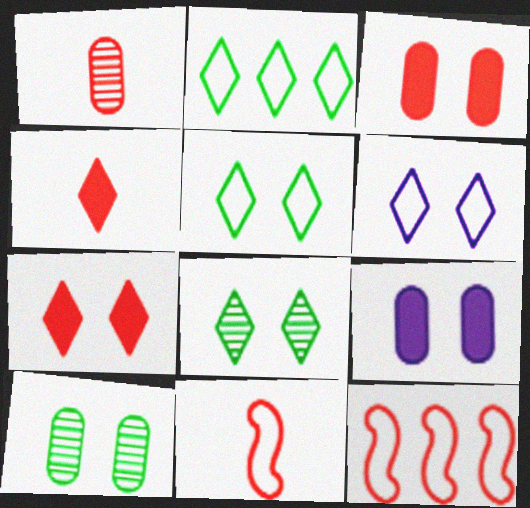[[1, 4, 11], 
[1, 7, 12], 
[6, 7, 8]]